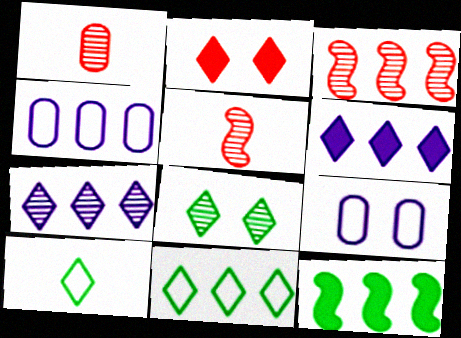[[2, 7, 10]]